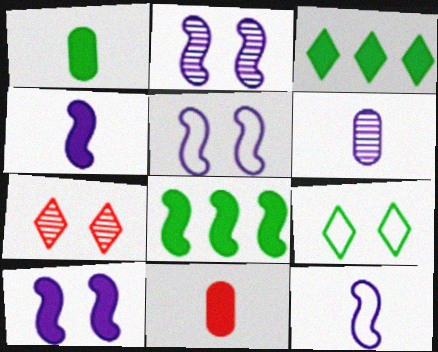[[2, 5, 10], 
[3, 10, 11]]